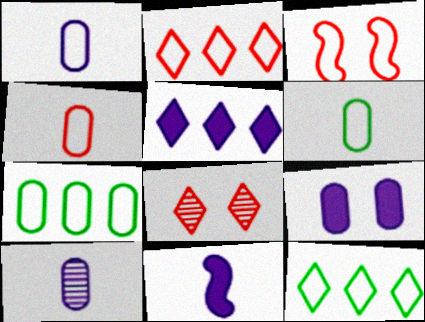[[1, 3, 12], 
[1, 4, 6], 
[2, 3, 4], 
[5, 9, 11], 
[7, 8, 11]]